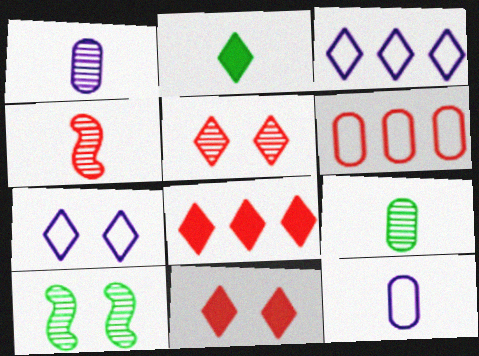[[2, 3, 5], 
[2, 4, 12], 
[4, 6, 11], 
[8, 10, 12]]